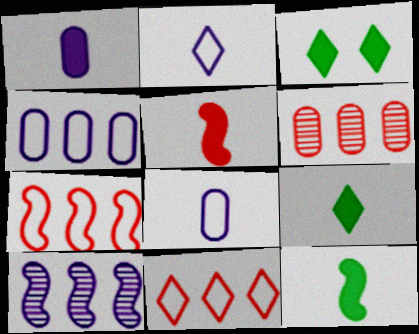[[1, 5, 9]]